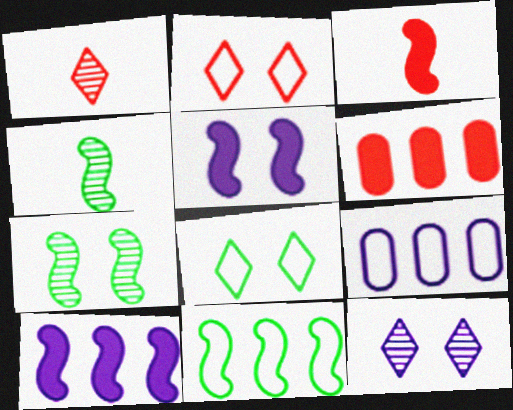[]